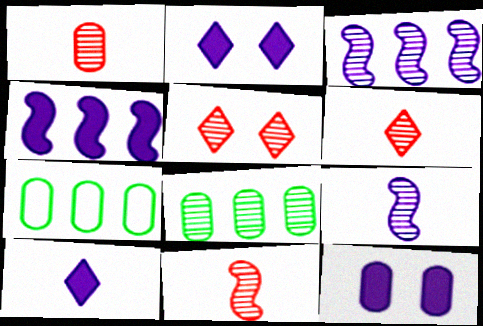[[1, 6, 11], 
[1, 7, 12], 
[2, 7, 11], 
[4, 10, 12], 
[5, 8, 9]]